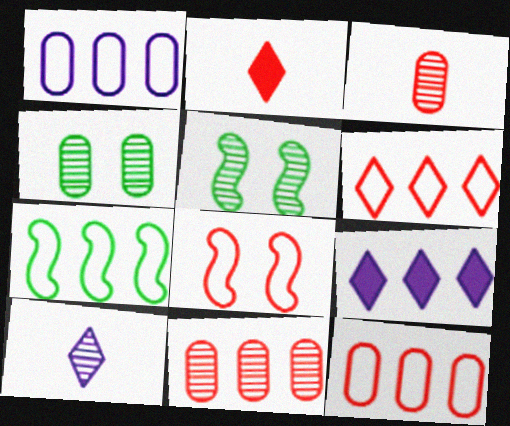[[1, 2, 5], 
[1, 6, 7], 
[2, 8, 11], 
[5, 10, 11], 
[7, 9, 11]]